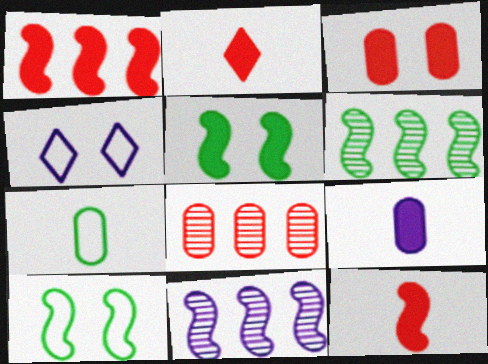[[1, 2, 3], 
[4, 9, 11], 
[10, 11, 12]]